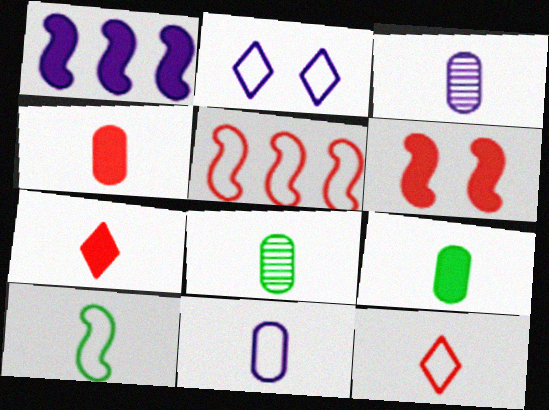[[1, 2, 3], 
[3, 7, 10], 
[4, 8, 11], 
[10, 11, 12]]